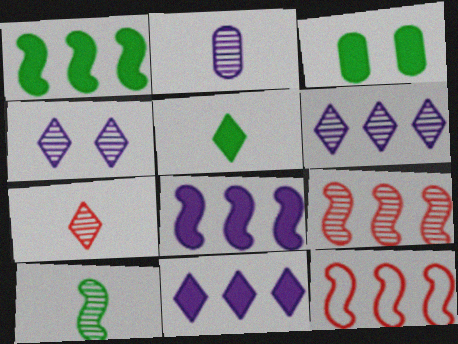[[1, 3, 5], 
[2, 7, 10]]